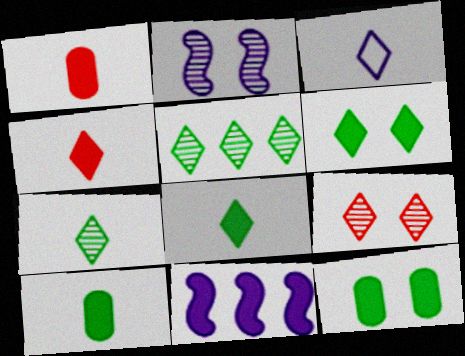[[1, 6, 11], 
[3, 4, 7], 
[4, 11, 12]]